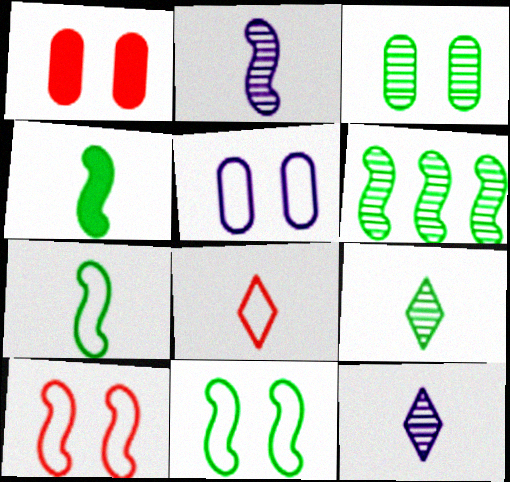[[1, 3, 5], 
[3, 6, 9], 
[4, 6, 11]]